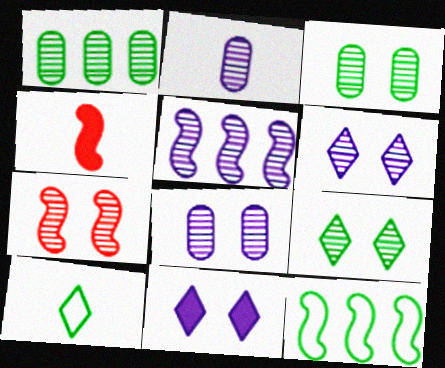[[2, 4, 10], 
[2, 5, 6], 
[3, 6, 7], 
[7, 8, 9]]